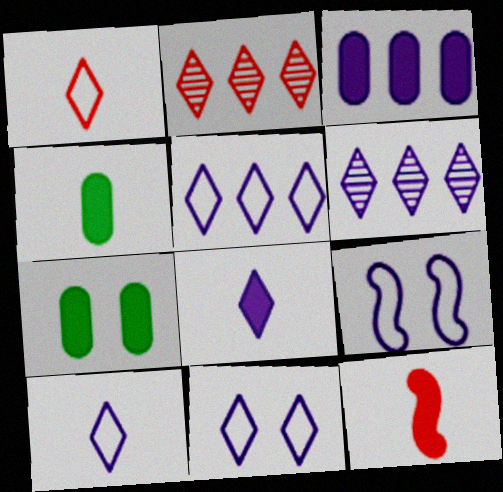[[2, 4, 9], 
[4, 8, 12], 
[5, 10, 11], 
[6, 8, 11]]